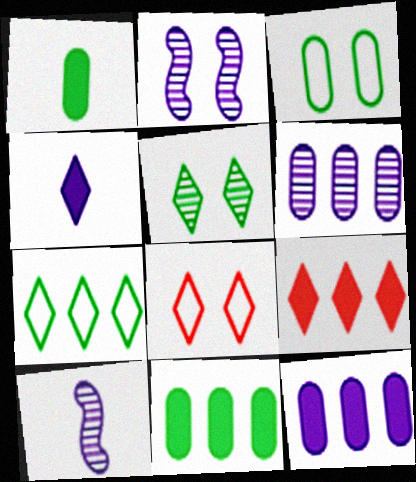[[3, 9, 10], 
[8, 10, 11]]